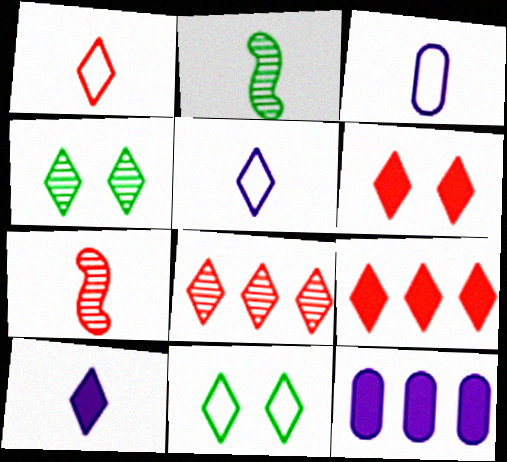[[1, 6, 8], 
[4, 5, 9], 
[7, 11, 12], 
[8, 10, 11]]